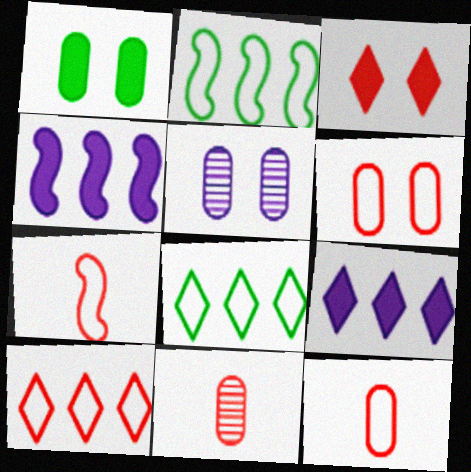[[1, 5, 6], 
[6, 7, 10]]